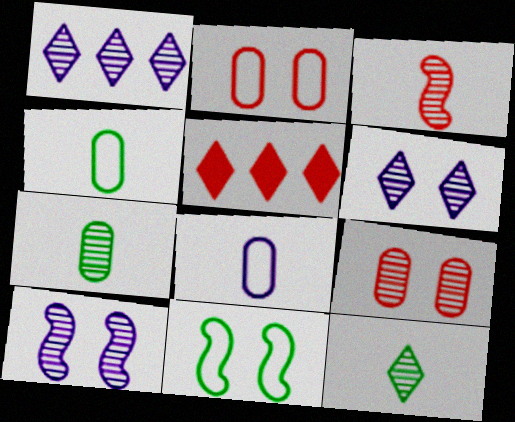[[2, 3, 5], 
[4, 5, 10]]